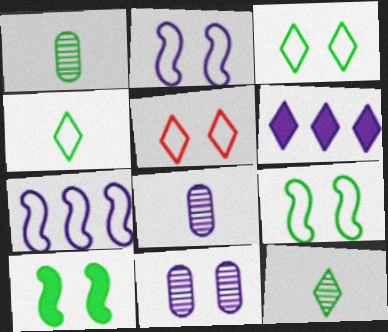[[2, 6, 8], 
[5, 6, 12], 
[5, 10, 11]]